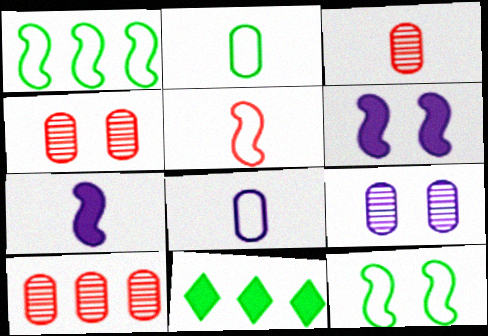[[3, 4, 10], 
[5, 9, 11]]